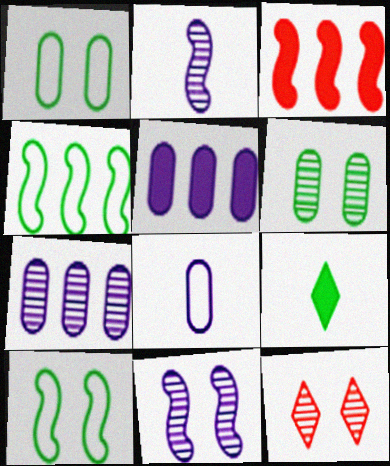[[2, 3, 10], 
[4, 6, 9], 
[6, 11, 12]]